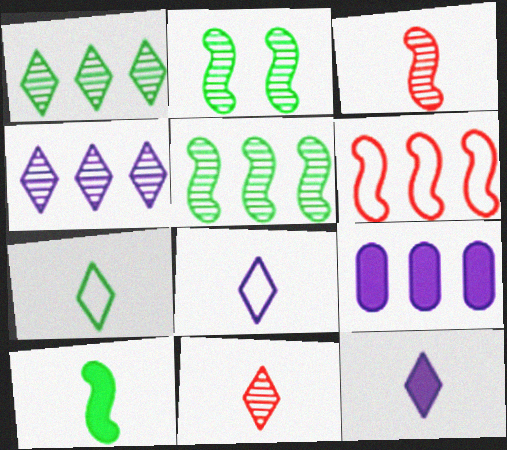[[1, 6, 9], 
[7, 11, 12]]